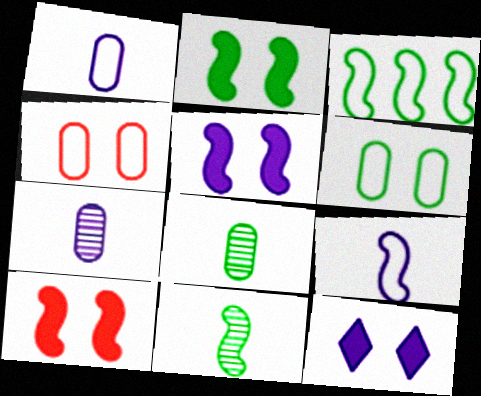[[2, 3, 11], 
[2, 5, 10]]